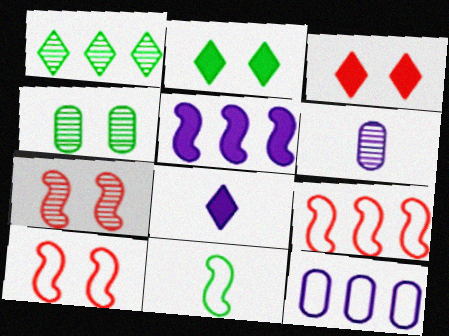[[1, 6, 7], 
[2, 6, 9], 
[4, 8, 9], 
[5, 7, 11]]